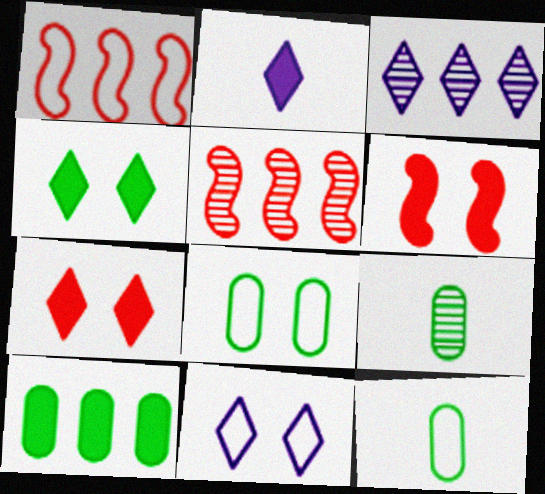[[1, 3, 10], 
[1, 11, 12], 
[2, 3, 11], 
[2, 5, 8], 
[2, 6, 10], 
[3, 6, 12], 
[8, 9, 10]]